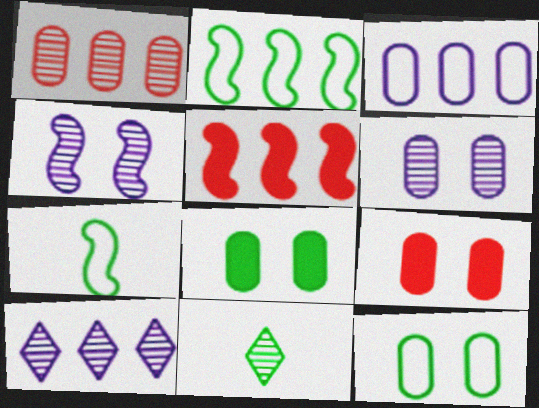[[1, 4, 11], 
[2, 8, 11], 
[4, 5, 7], 
[6, 9, 12], 
[7, 9, 10]]